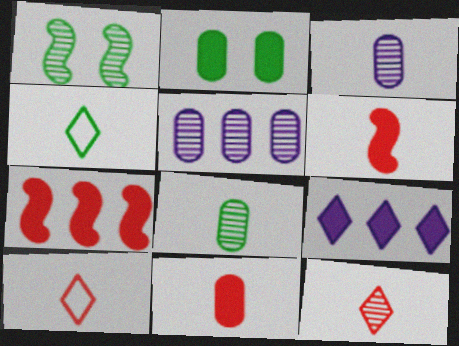[[1, 5, 12], 
[2, 6, 9], 
[3, 4, 6]]